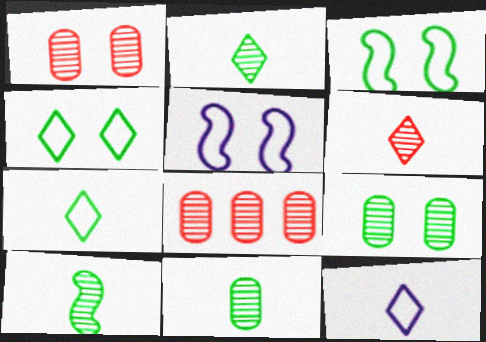[[2, 10, 11]]